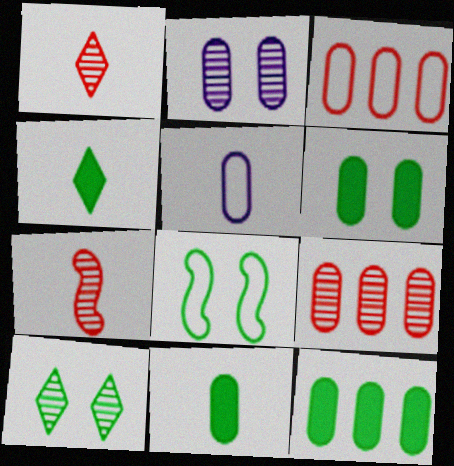[[2, 3, 11], 
[4, 5, 7], 
[5, 6, 9], 
[6, 8, 10], 
[6, 11, 12]]